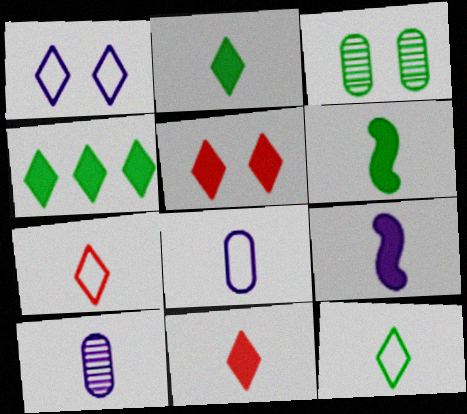[[6, 7, 10]]